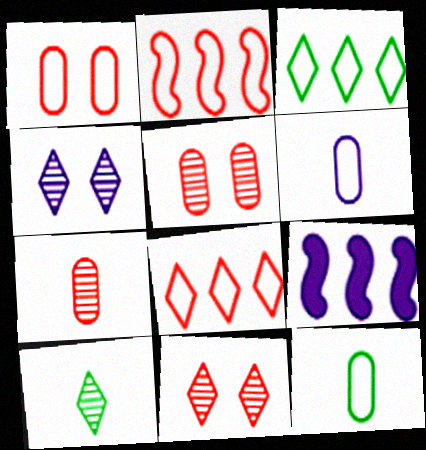[[1, 9, 10], 
[4, 6, 9], 
[9, 11, 12]]